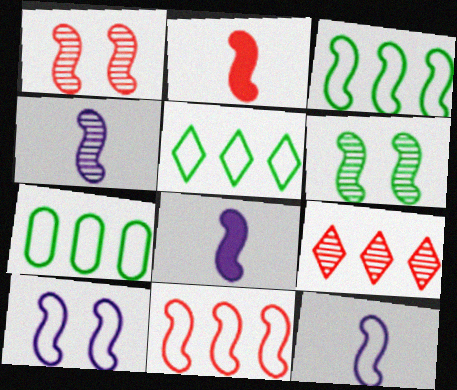[[1, 2, 11], 
[1, 3, 8], 
[3, 5, 7], 
[4, 8, 12], 
[6, 8, 11]]